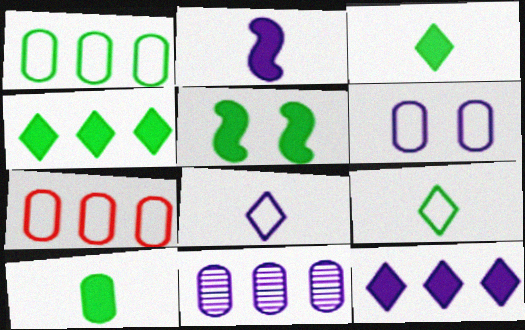[[4, 5, 10]]